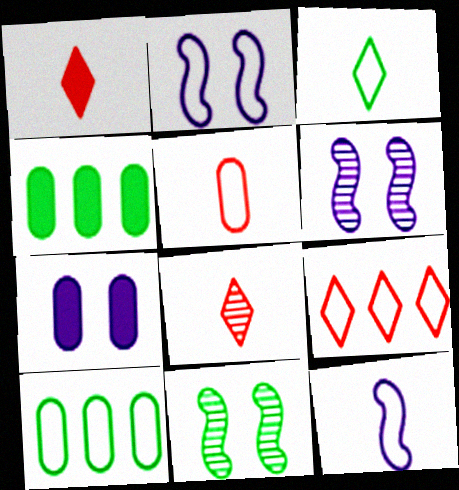[[1, 6, 10], 
[2, 4, 8], 
[3, 4, 11], 
[3, 5, 12]]